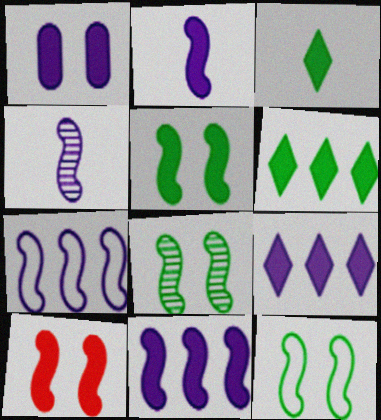[[1, 2, 9], 
[5, 8, 12]]